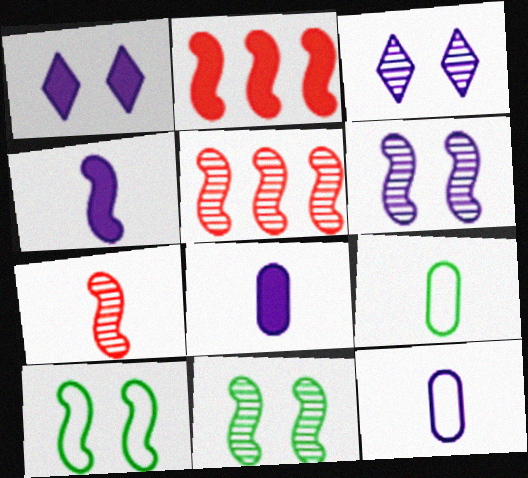[[1, 5, 9], 
[2, 3, 9], 
[4, 5, 10]]